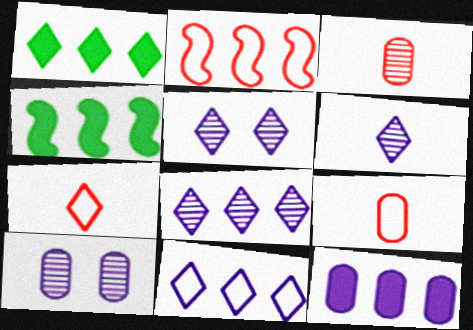[[1, 5, 7], 
[4, 5, 9], 
[4, 7, 10], 
[5, 6, 8]]